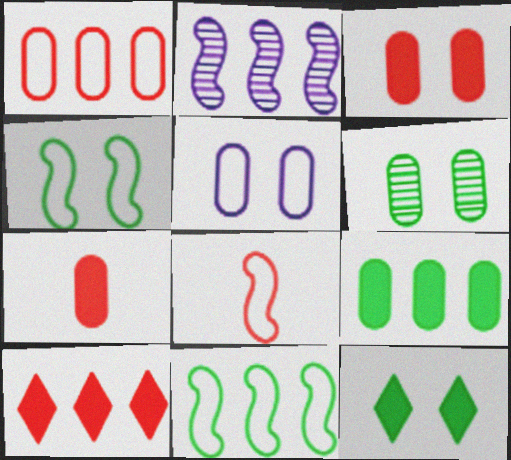[[3, 5, 6], 
[4, 6, 12]]